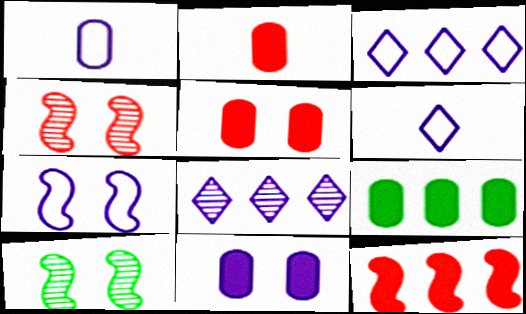[[1, 3, 7], 
[2, 3, 10], 
[2, 9, 11], 
[4, 6, 9]]